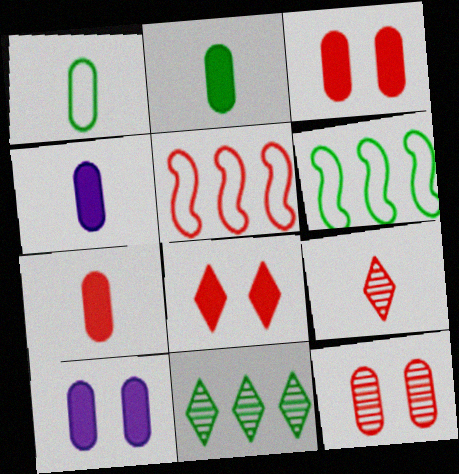[[2, 4, 7], 
[3, 5, 9], 
[6, 9, 10]]